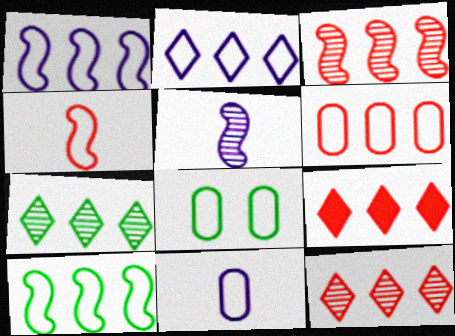[[2, 4, 8], 
[2, 6, 10], 
[2, 7, 9], 
[3, 6, 9], 
[5, 8, 9], 
[6, 8, 11]]